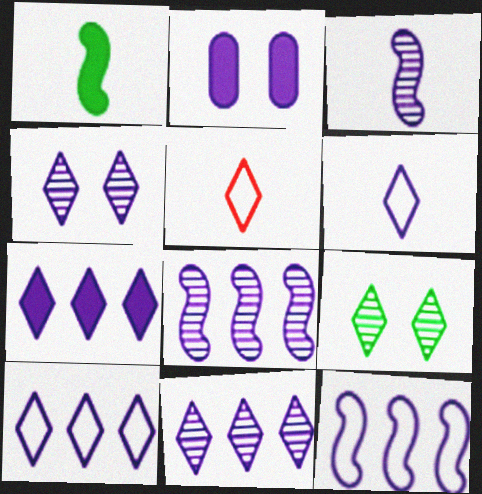[[2, 3, 10], 
[2, 6, 8], 
[4, 6, 7], 
[5, 7, 9], 
[7, 10, 11]]